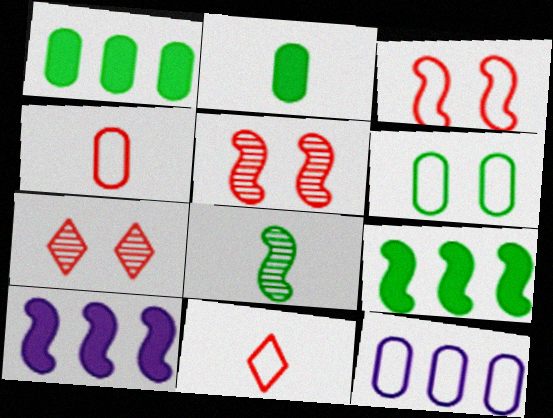[[3, 8, 10], 
[4, 6, 12]]